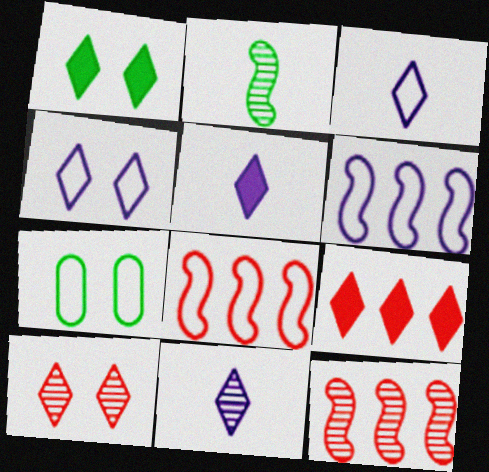[[1, 4, 10], 
[1, 5, 9], 
[3, 5, 11], 
[3, 7, 8], 
[5, 7, 12]]